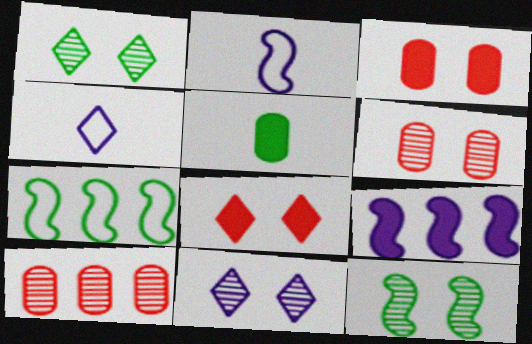[[1, 5, 7], 
[5, 8, 9], 
[6, 11, 12]]